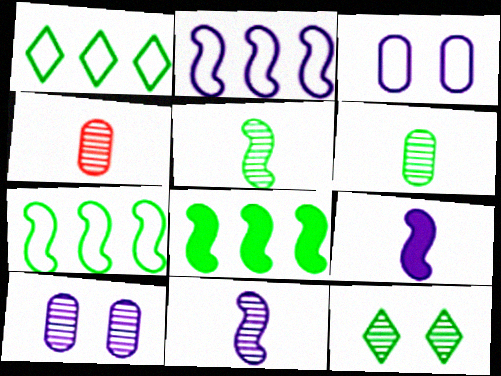[]